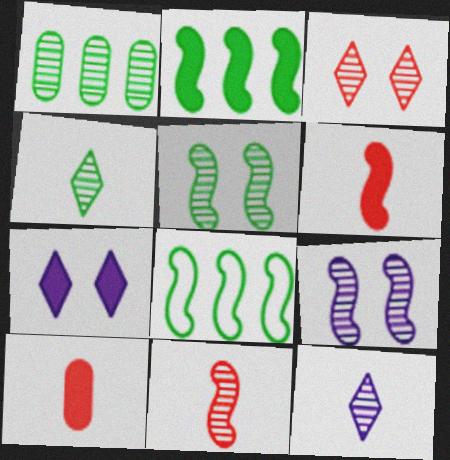[[1, 4, 5], 
[2, 7, 10], 
[6, 8, 9]]